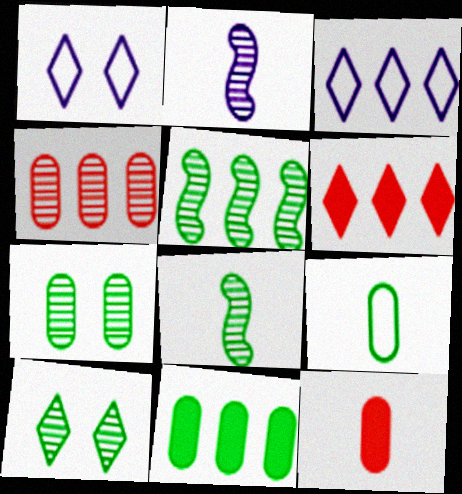[[1, 5, 12], 
[2, 4, 10], 
[7, 9, 11]]